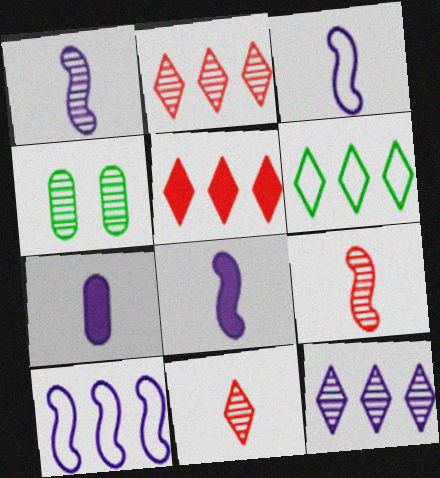[[1, 2, 4], 
[1, 3, 8], 
[3, 4, 5], 
[4, 9, 12], 
[5, 6, 12]]